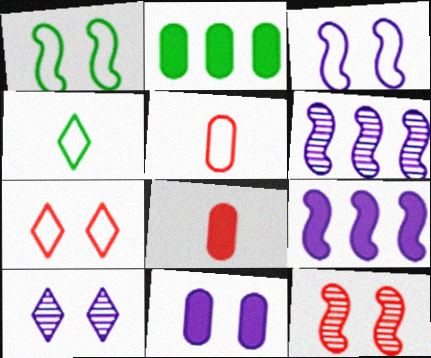[[2, 8, 11], 
[3, 10, 11]]